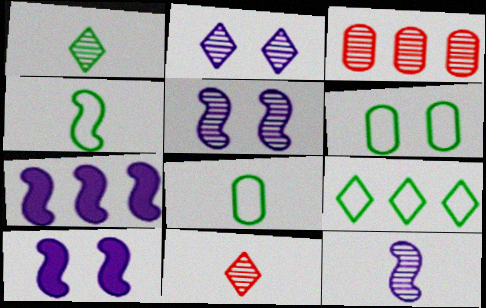[[1, 3, 5], 
[3, 7, 9], 
[4, 6, 9], 
[6, 7, 11]]